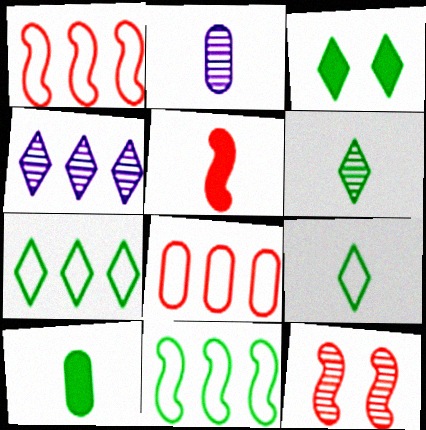[[1, 2, 3], 
[1, 5, 12], 
[2, 5, 9], 
[3, 6, 7]]